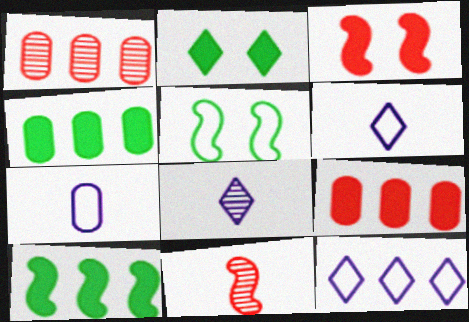[[1, 10, 12], 
[5, 8, 9]]